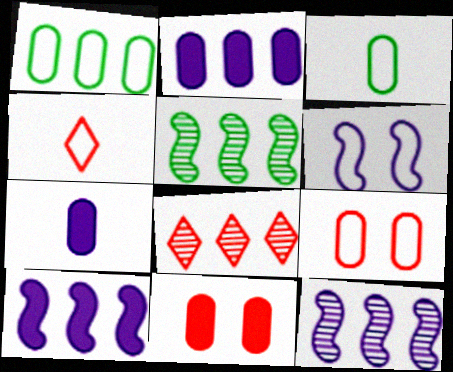[[1, 4, 6], 
[1, 8, 10]]